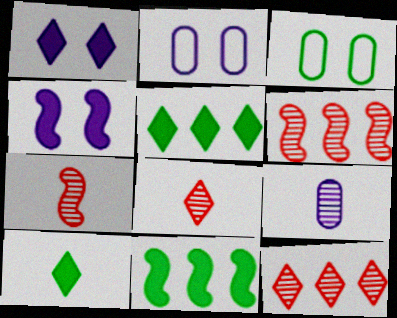[[2, 5, 7], 
[2, 6, 10], 
[2, 8, 11]]